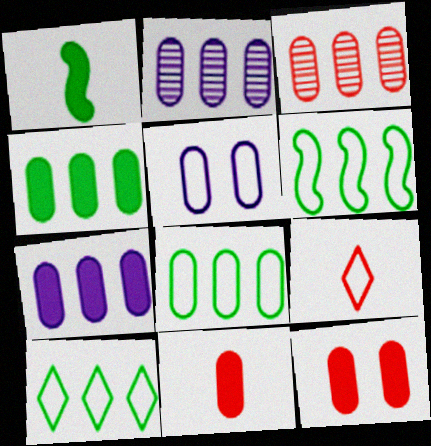[[3, 7, 8], 
[5, 6, 9], 
[6, 8, 10]]